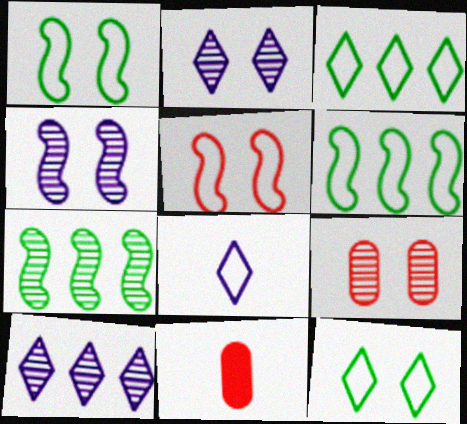[[1, 10, 11], 
[2, 6, 11], 
[3, 4, 11]]